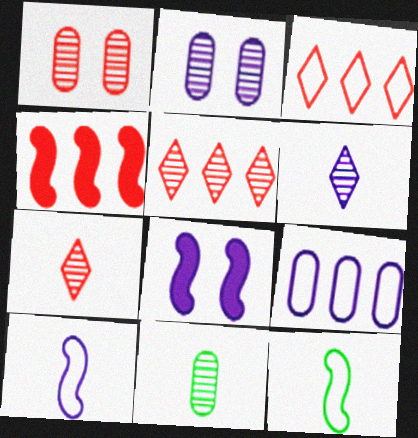[[3, 8, 11], 
[6, 8, 9]]